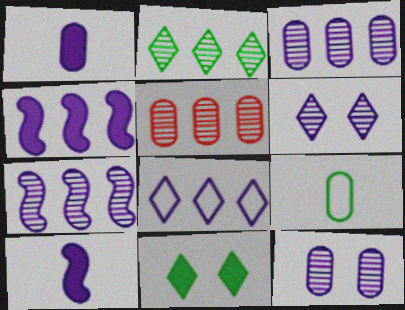[[2, 5, 7], 
[3, 4, 8], 
[8, 10, 12]]